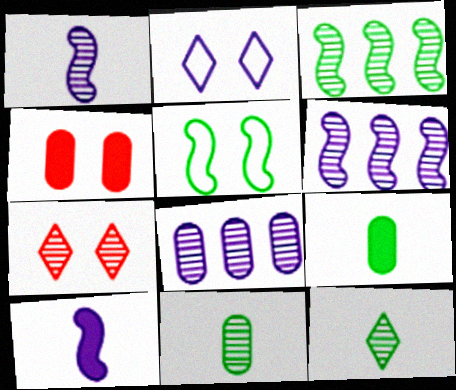[[2, 8, 10], 
[6, 7, 11]]